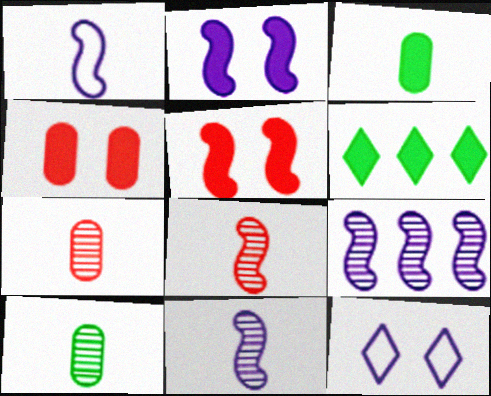[[1, 2, 9]]